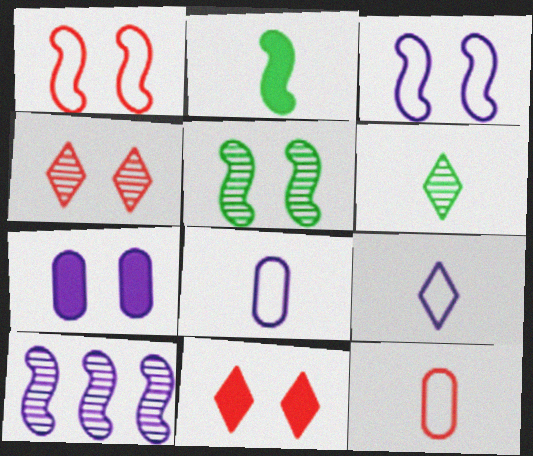[[1, 2, 10], 
[7, 9, 10]]